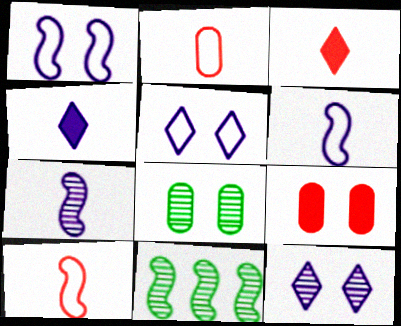[]